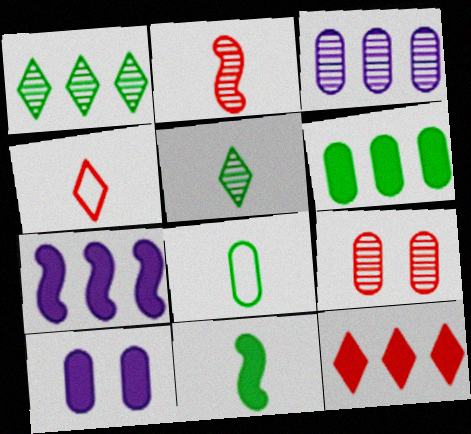[[5, 8, 11], 
[6, 7, 12], 
[10, 11, 12]]